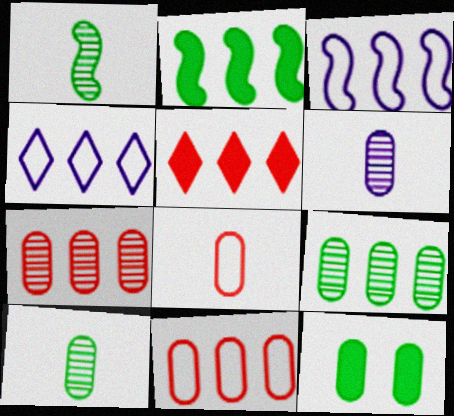[[2, 4, 7], 
[3, 5, 9], 
[6, 11, 12]]